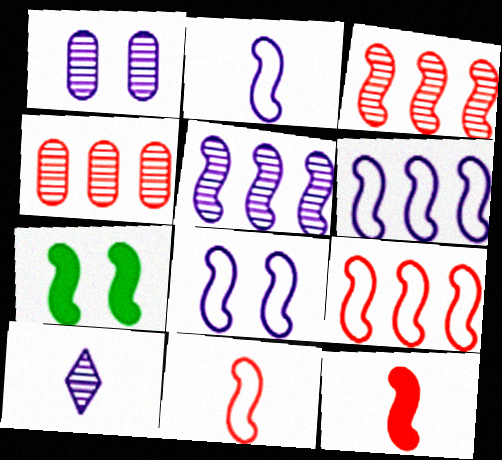[[1, 5, 10], 
[2, 3, 7], 
[2, 6, 8], 
[5, 7, 11]]